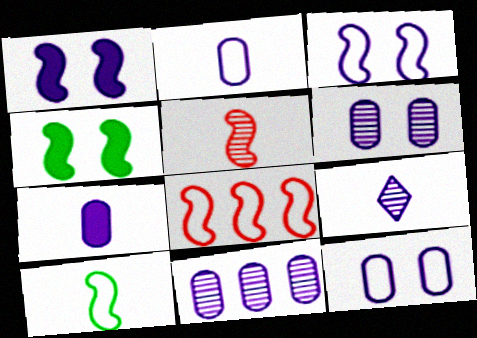[[3, 8, 10], 
[7, 11, 12]]